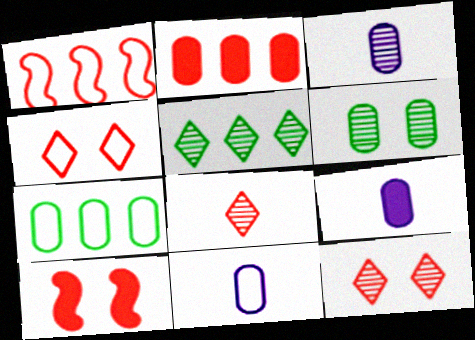[[2, 6, 11], 
[3, 9, 11], 
[5, 10, 11]]